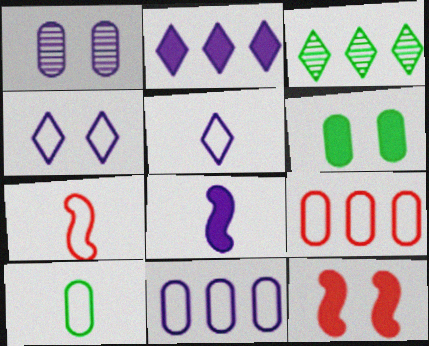[[5, 7, 10]]